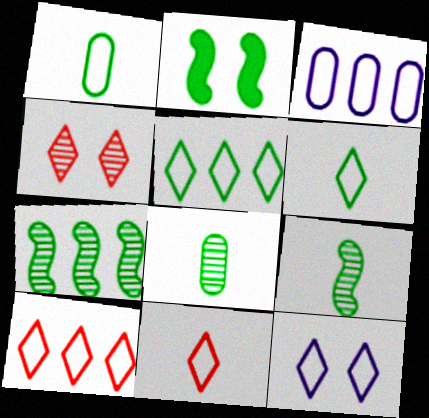[[2, 5, 8], 
[5, 11, 12], 
[6, 10, 12]]